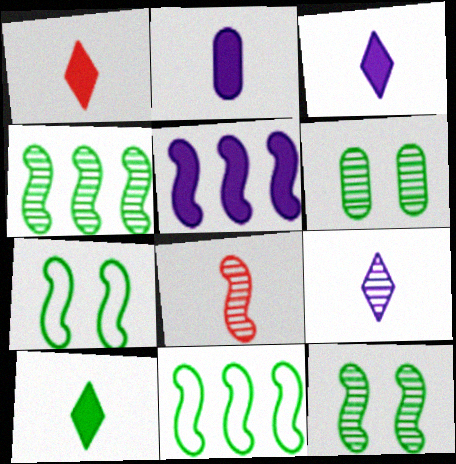[[1, 3, 10], 
[5, 7, 8], 
[6, 10, 11]]